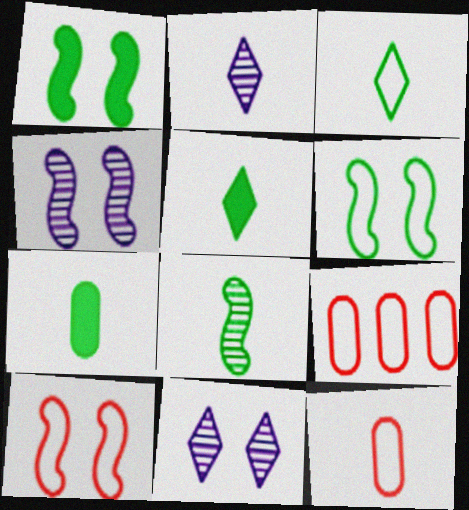[[1, 2, 9], 
[1, 4, 10], 
[3, 7, 8], 
[4, 5, 9]]